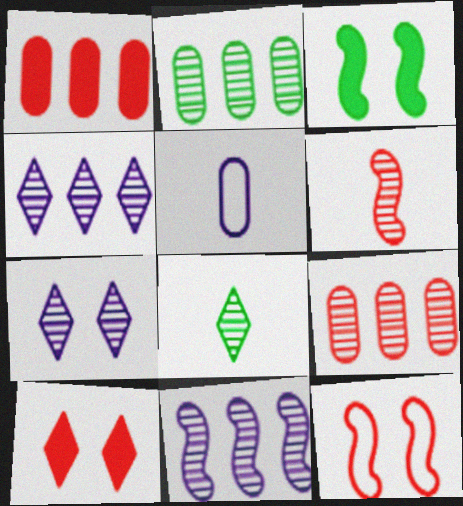[[2, 6, 7]]